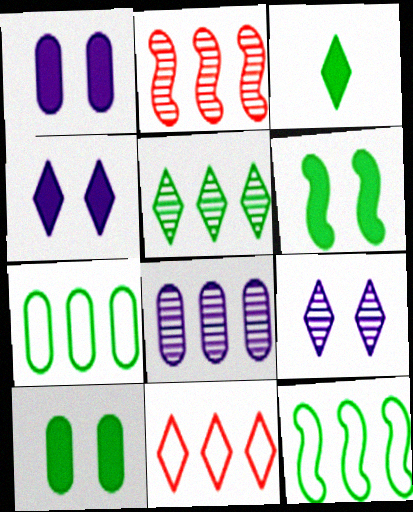[[2, 5, 8], 
[3, 9, 11]]